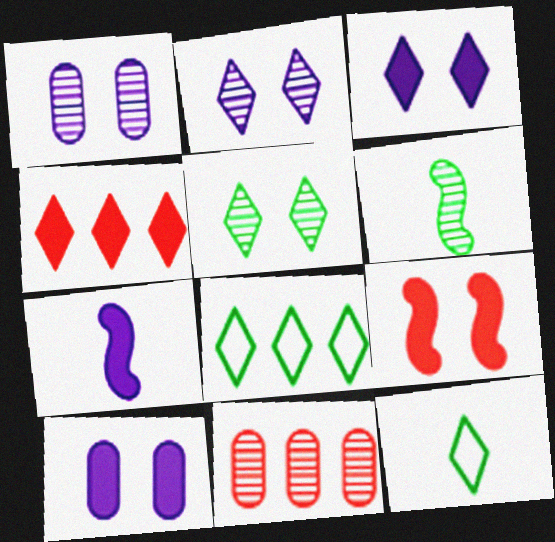[[2, 4, 12], 
[2, 6, 11]]